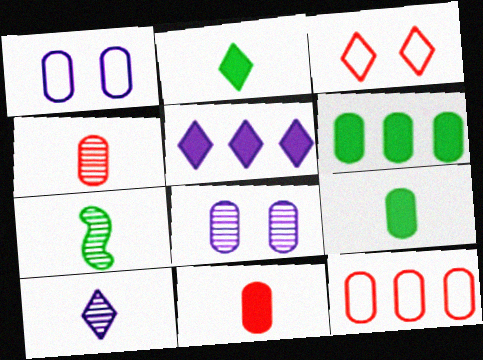[[1, 4, 6], 
[4, 7, 10], 
[8, 9, 12]]